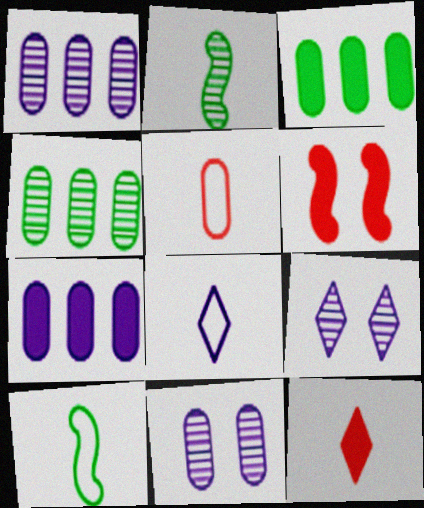[[3, 5, 11], 
[4, 6, 8], 
[5, 8, 10]]